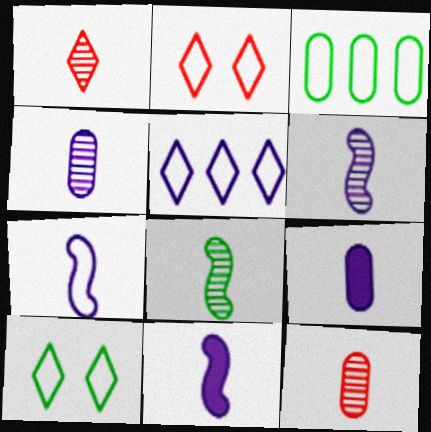[[1, 4, 8], 
[2, 3, 7], 
[6, 7, 11]]